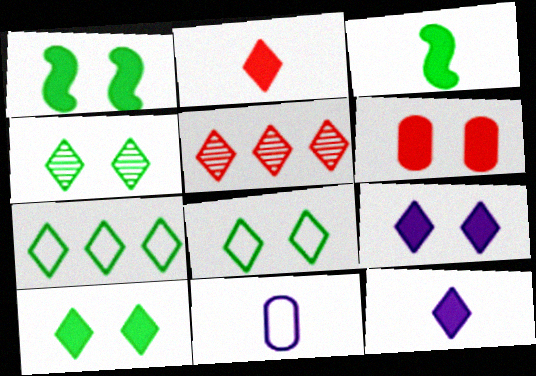[[1, 5, 11], 
[1, 6, 9], 
[4, 8, 10], 
[5, 8, 12]]